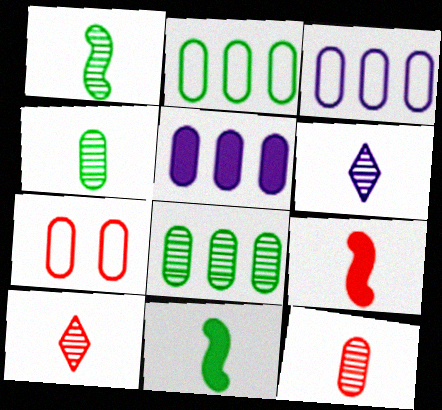[[1, 6, 12], 
[4, 5, 7]]